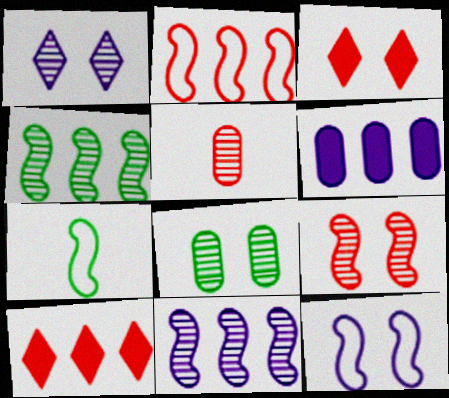[[1, 4, 5], 
[1, 8, 9], 
[2, 3, 5], 
[2, 7, 12], 
[3, 8, 12]]